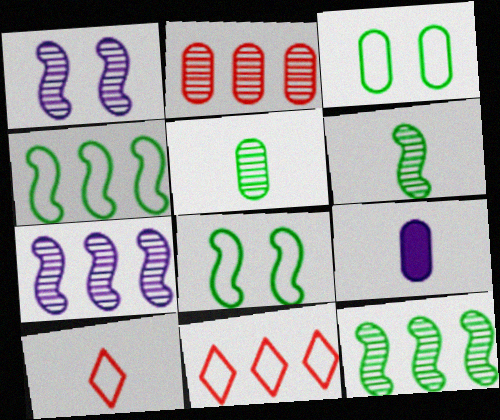[[2, 3, 9], 
[6, 9, 10]]